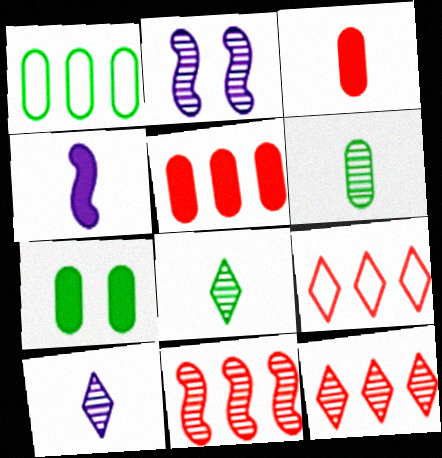[[1, 6, 7], 
[2, 6, 12], 
[5, 9, 11]]